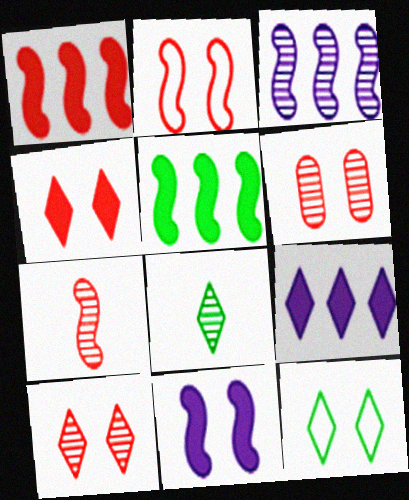[[1, 2, 7], 
[2, 4, 6], 
[3, 6, 8], 
[6, 11, 12]]